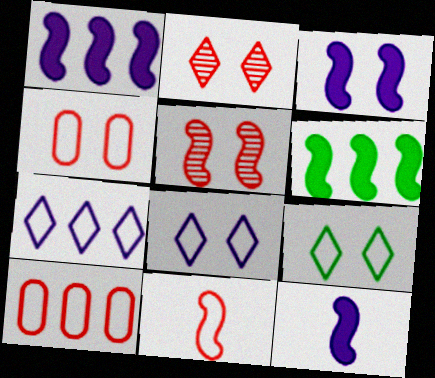[[1, 3, 12]]